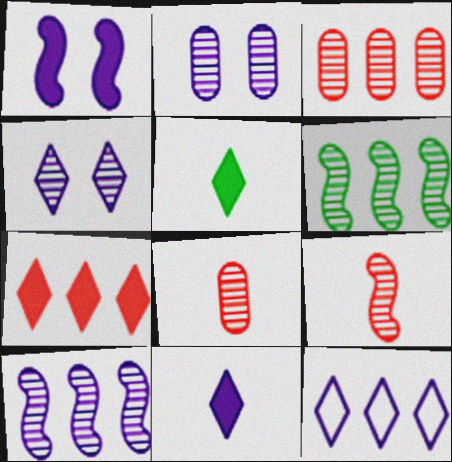[[4, 6, 8], 
[4, 11, 12]]